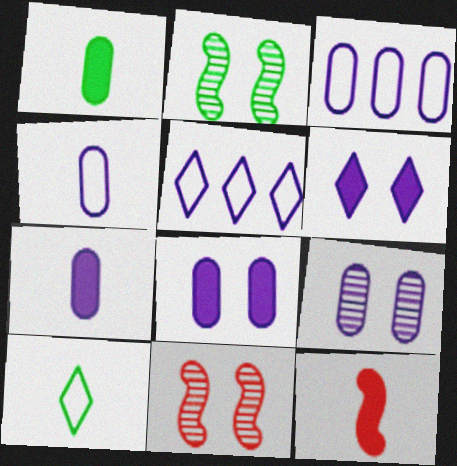[[1, 5, 11], 
[3, 7, 9]]